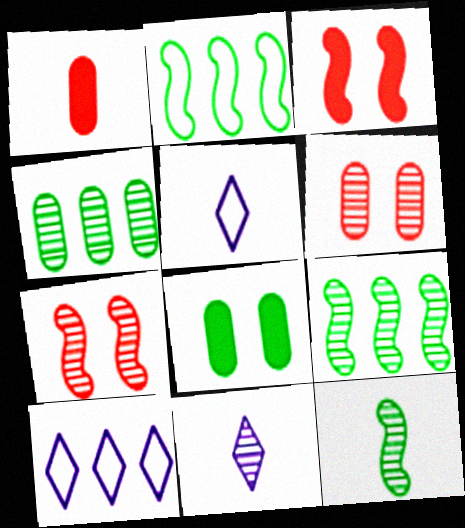[[1, 5, 12], 
[3, 4, 5], 
[4, 7, 11], 
[6, 9, 11]]